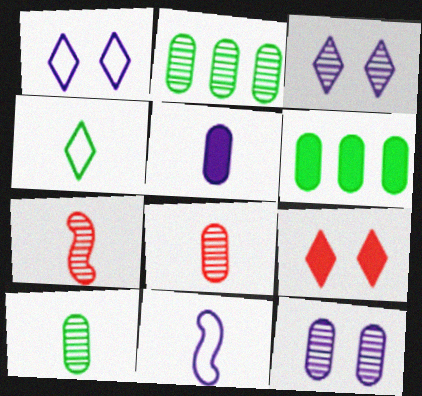[[1, 6, 7], 
[2, 3, 7], 
[2, 8, 12], 
[2, 9, 11], 
[4, 5, 7]]